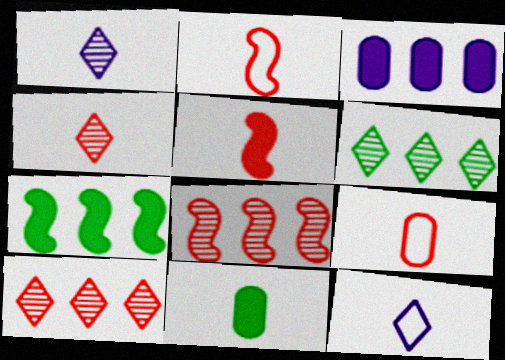[[1, 2, 11], 
[4, 5, 9]]